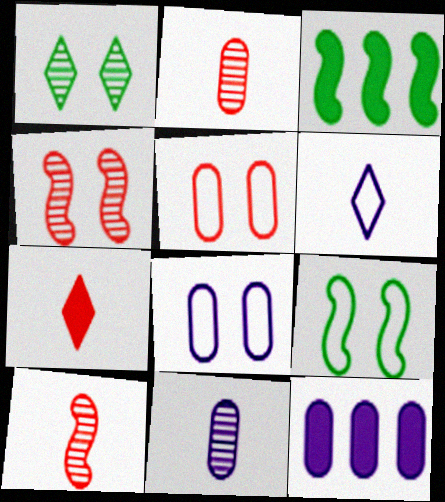[[8, 11, 12]]